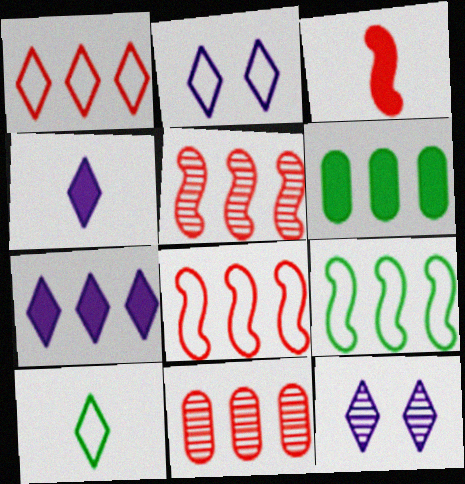[[1, 2, 10], 
[7, 9, 11]]